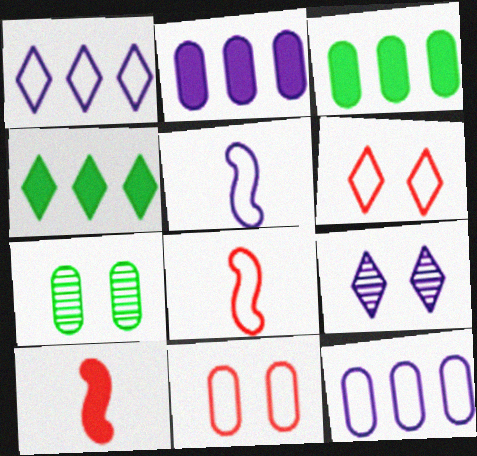[[1, 7, 10], 
[2, 5, 9], 
[3, 8, 9]]